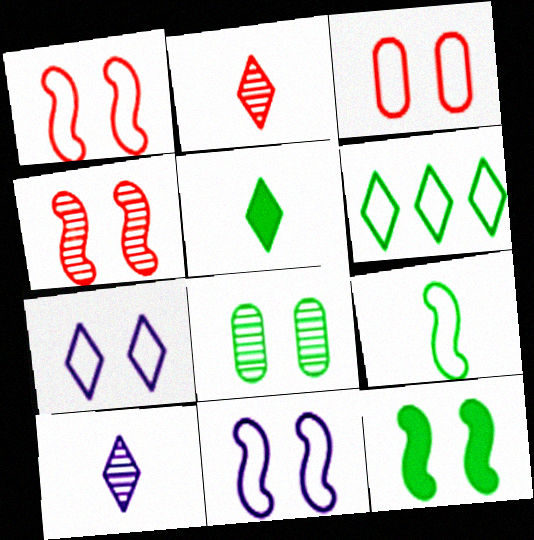[[4, 11, 12]]